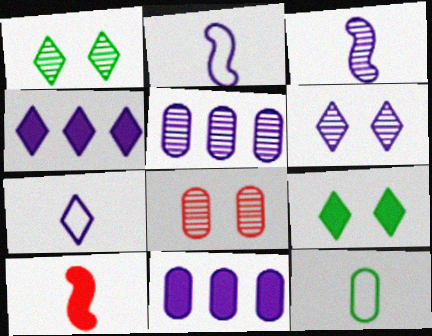[[2, 6, 11], 
[3, 5, 6], 
[4, 6, 7], 
[8, 11, 12], 
[9, 10, 11]]